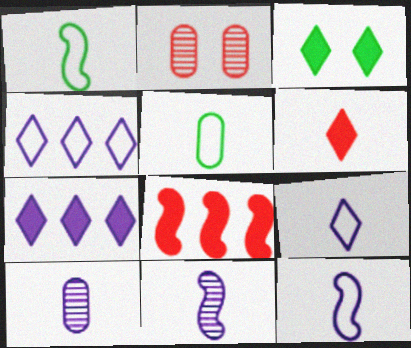[[1, 2, 7], 
[1, 6, 10], 
[3, 6, 7], 
[5, 6, 11]]